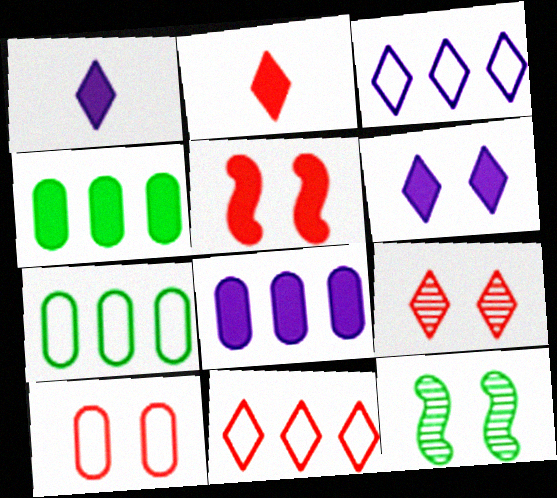[[1, 4, 5], 
[2, 9, 11], 
[5, 9, 10], 
[6, 10, 12]]